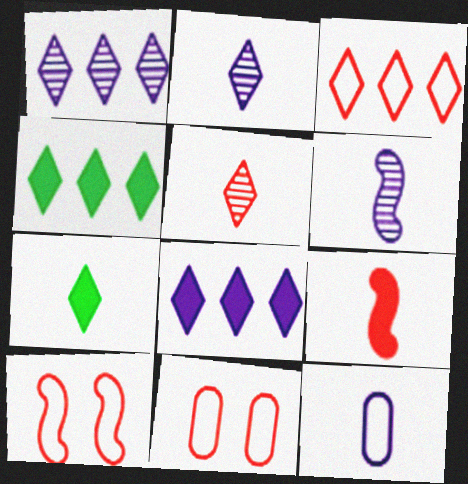[[1, 3, 4], 
[4, 6, 11]]